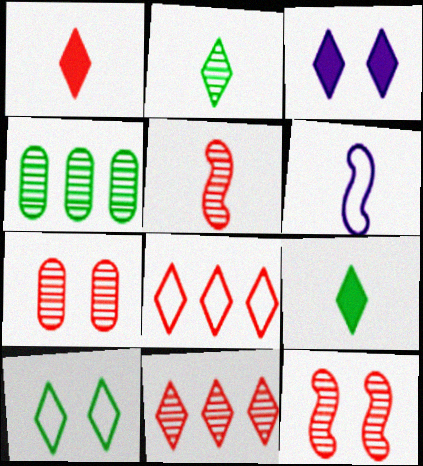[[2, 3, 8], 
[5, 7, 11]]